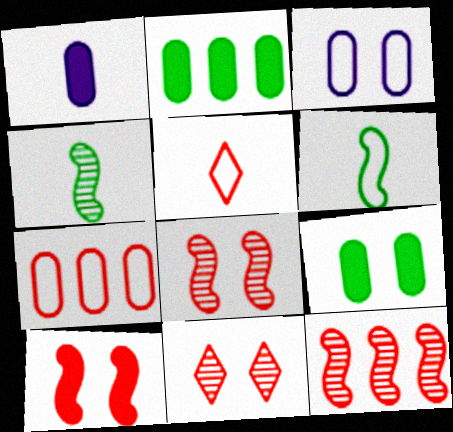[[1, 4, 5]]